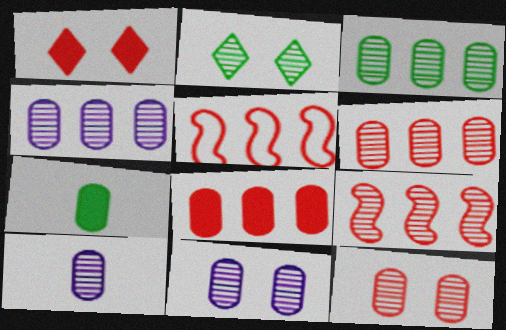[[2, 9, 10], 
[3, 4, 6], 
[3, 10, 12], 
[4, 10, 11]]